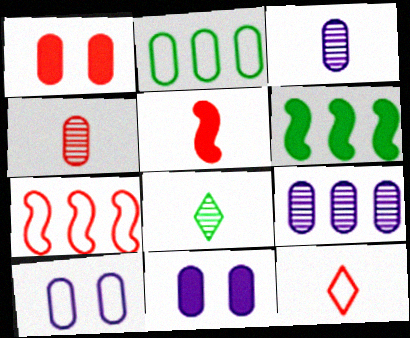[[1, 2, 3], 
[2, 4, 11], 
[4, 5, 12], 
[7, 8, 11]]